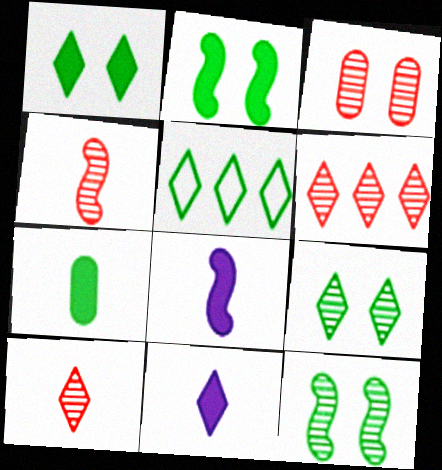[[3, 4, 6], 
[3, 5, 8], 
[5, 7, 12]]